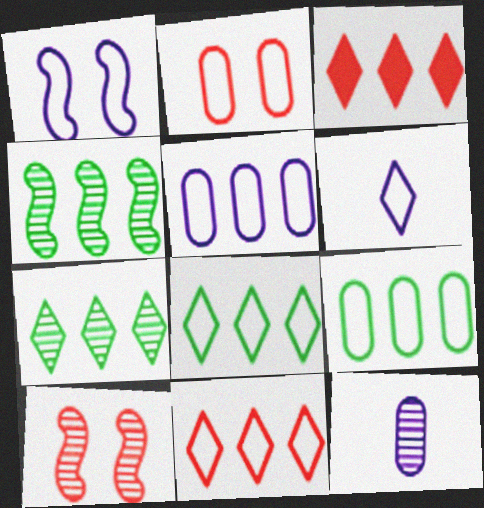[[1, 5, 6], 
[3, 4, 5], 
[7, 10, 12]]